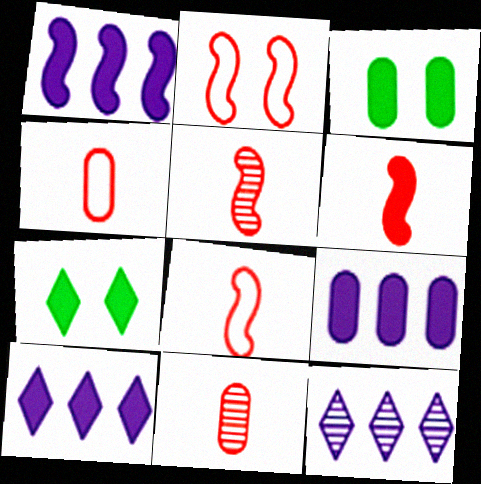[[1, 9, 10], 
[3, 6, 10], 
[3, 8, 12], 
[5, 6, 8], 
[6, 7, 9]]